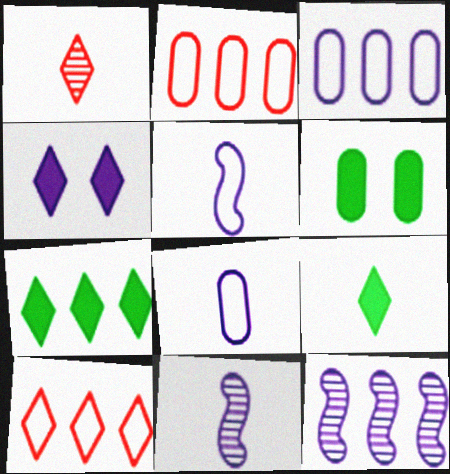[[2, 7, 12], 
[3, 4, 11], 
[4, 8, 12], 
[6, 10, 11]]